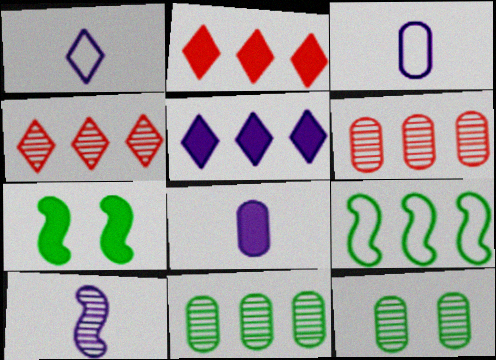[[1, 6, 7], 
[1, 8, 10], 
[2, 7, 8], 
[3, 4, 7], 
[4, 10, 12], 
[5, 6, 9]]